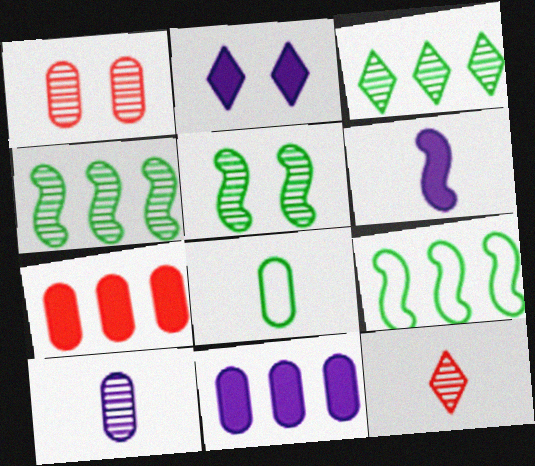[[1, 8, 11], 
[2, 6, 11], 
[6, 8, 12]]